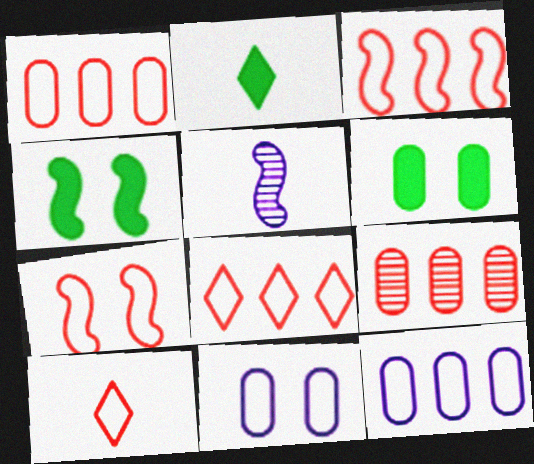[[1, 3, 8], 
[1, 7, 10], 
[3, 4, 5], 
[5, 6, 8]]